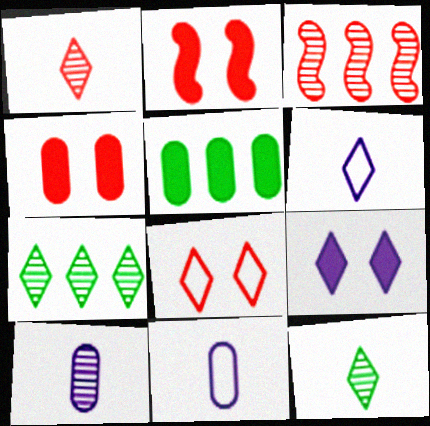[[2, 7, 11]]